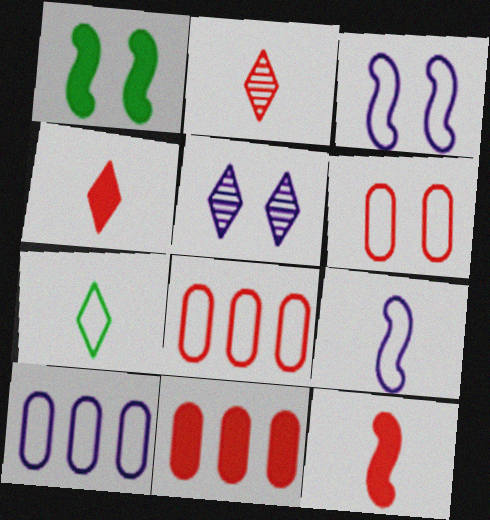[[1, 2, 10], 
[1, 5, 6], 
[3, 7, 8]]